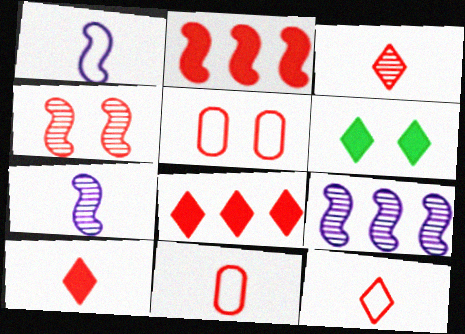[[2, 3, 5], 
[3, 10, 12], 
[4, 8, 11], 
[6, 9, 11]]